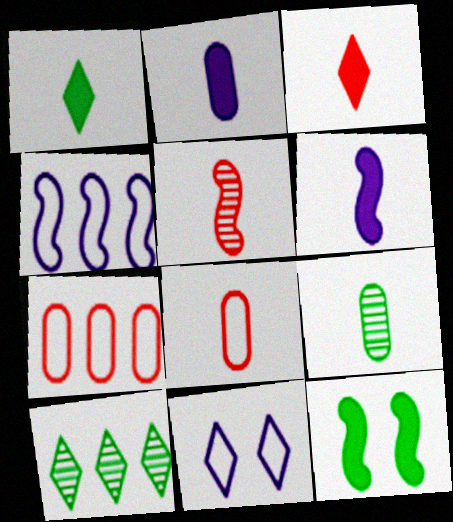[[2, 8, 9], 
[3, 5, 8], 
[3, 10, 11], 
[4, 5, 12]]